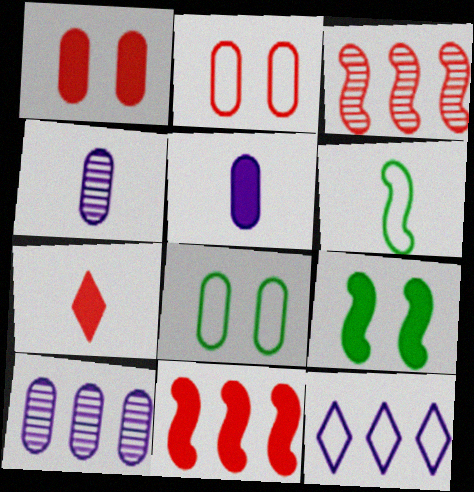[[1, 7, 11], 
[2, 3, 7], 
[2, 6, 12], 
[4, 6, 7]]